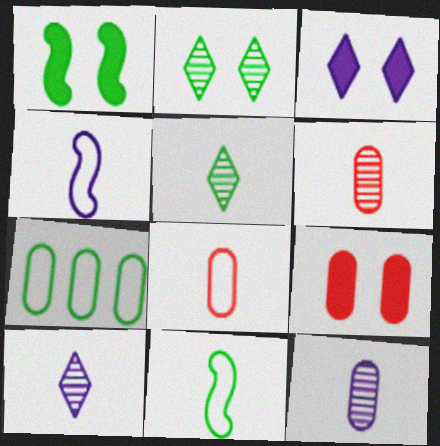[[1, 3, 9], 
[1, 5, 7], 
[7, 9, 12]]